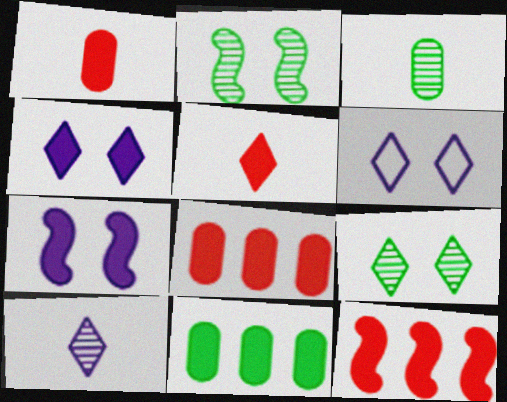[[3, 6, 12], 
[5, 7, 11]]